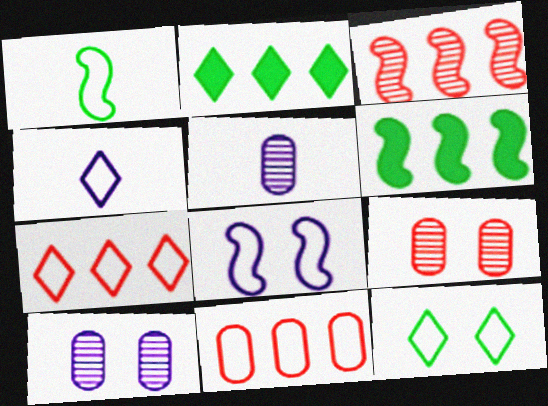[[4, 6, 9], 
[4, 7, 12]]